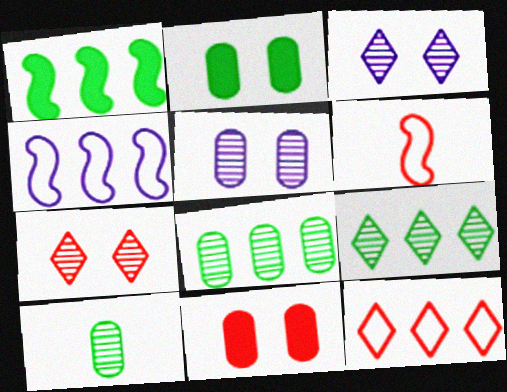[]